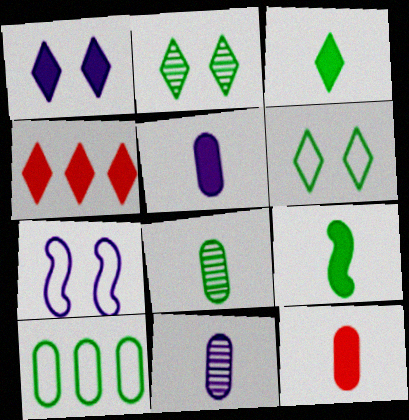[[1, 3, 4], 
[2, 9, 10], 
[4, 7, 8]]